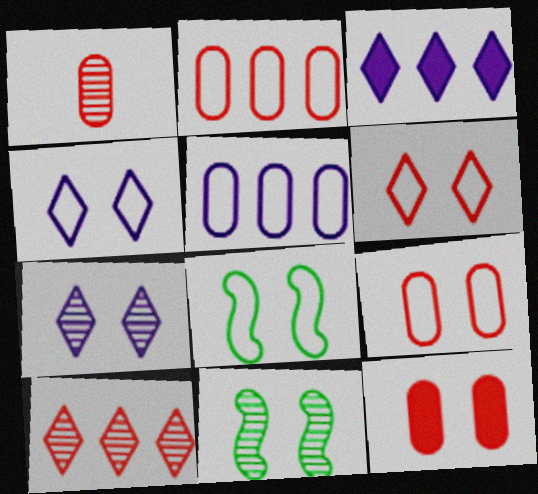[[1, 2, 12], 
[1, 3, 8], 
[4, 8, 9], 
[4, 11, 12], 
[7, 8, 12]]